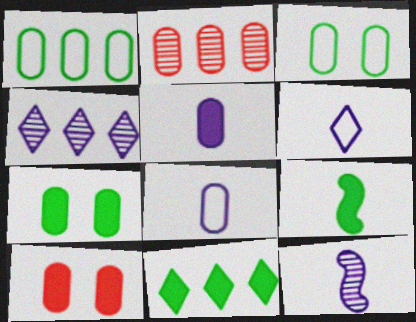[[2, 3, 5], 
[2, 7, 8], 
[5, 6, 12], 
[7, 9, 11]]